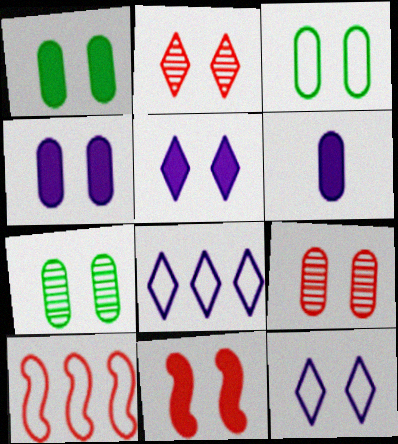[[1, 3, 7], 
[1, 5, 11], 
[3, 4, 9], 
[7, 11, 12]]